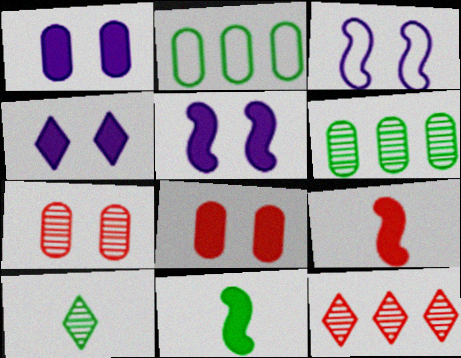[[1, 4, 5]]